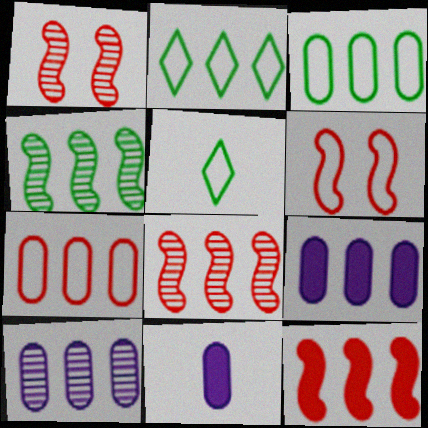[[1, 2, 11], 
[1, 5, 9], 
[2, 8, 9], 
[2, 10, 12]]